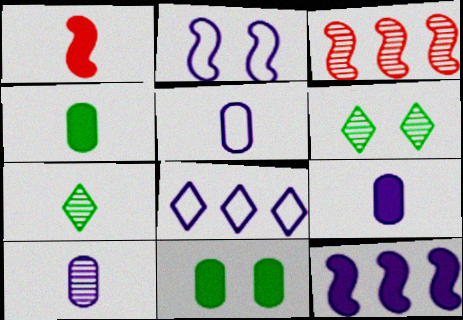[[1, 5, 7], 
[2, 5, 8], 
[3, 6, 10], 
[5, 9, 10]]